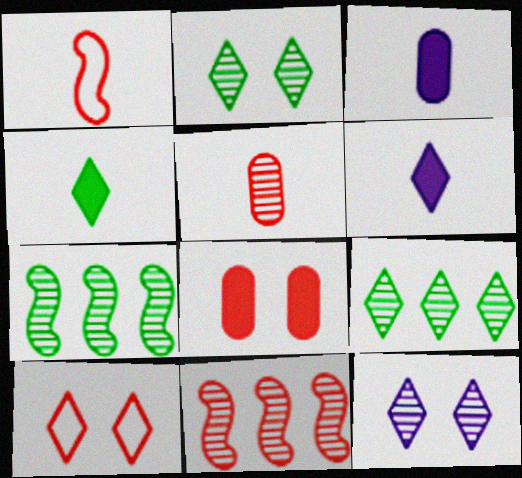[[3, 7, 10], 
[5, 7, 12], 
[6, 9, 10]]